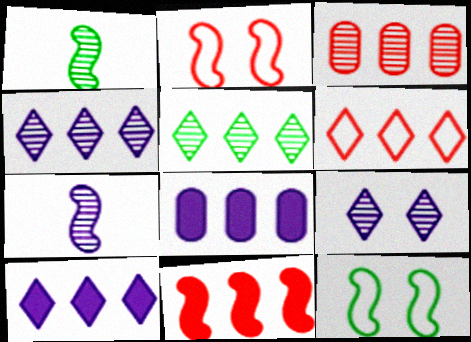[[1, 3, 9], 
[3, 6, 11], 
[5, 6, 10], 
[7, 11, 12]]